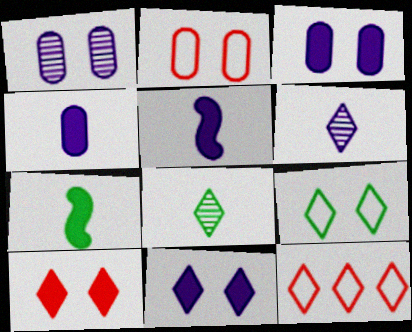[[1, 7, 12], 
[8, 11, 12]]